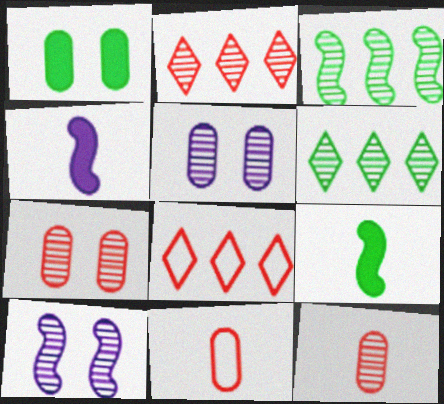[[5, 8, 9], 
[6, 10, 12]]